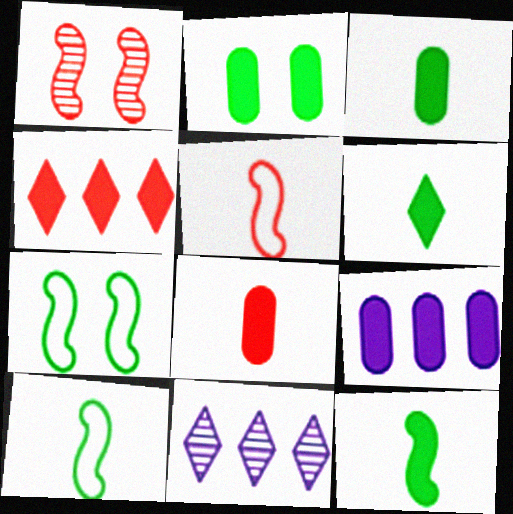[[2, 5, 11], 
[2, 8, 9], 
[3, 6, 12], 
[7, 8, 11]]